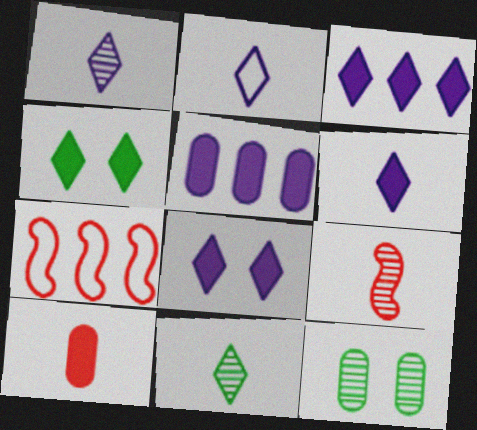[[1, 2, 6], 
[3, 6, 8], 
[6, 7, 12]]